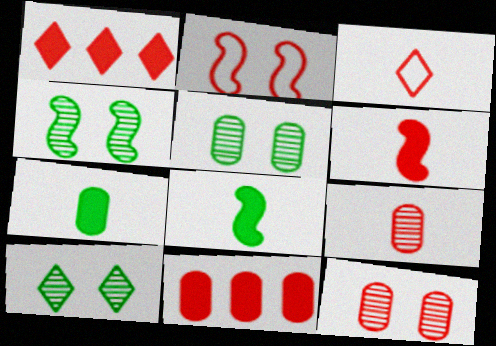[[1, 2, 9], 
[3, 6, 9], 
[4, 5, 10]]